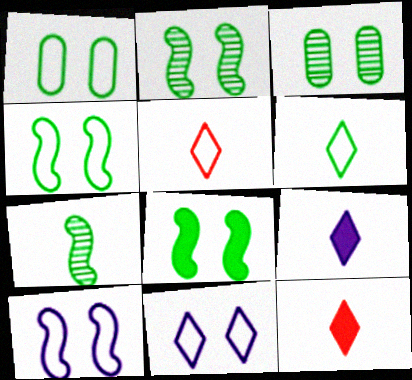[[2, 4, 8]]